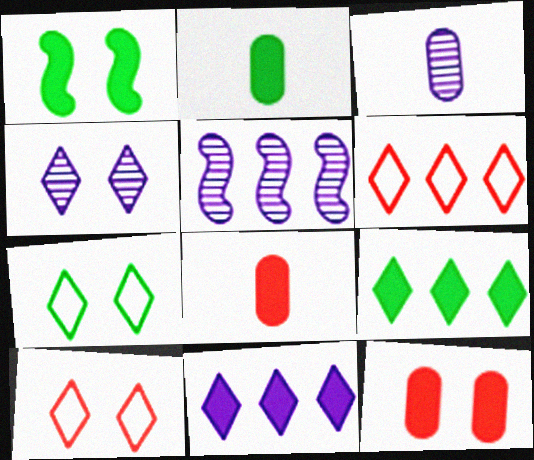[[1, 2, 9], 
[1, 3, 6], 
[1, 8, 11], 
[2, 5, 10], 
[3, 4, 5], 
[5, 7, 8]]